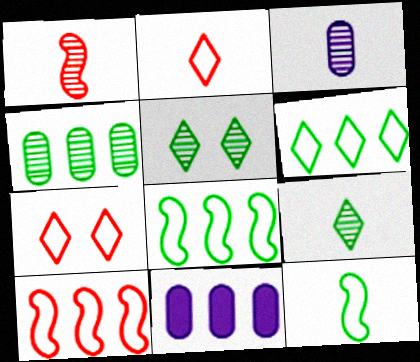[[1, 3, 9]]